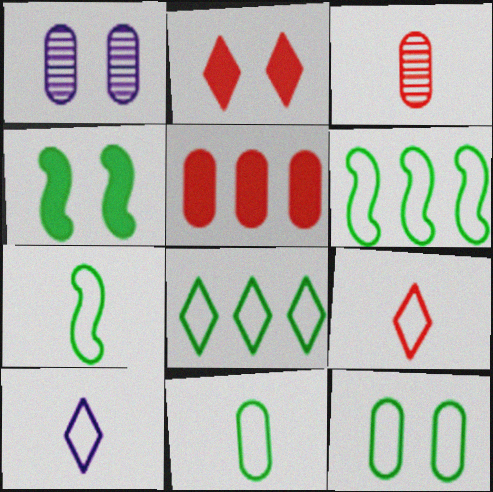[[1, 5, 11], 
[7, 8, 12]]